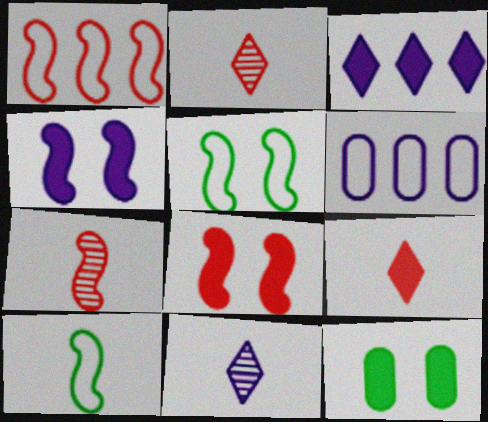[[1, 7, 8], 
[1, 11, 12], 
[4, 6, 11]]